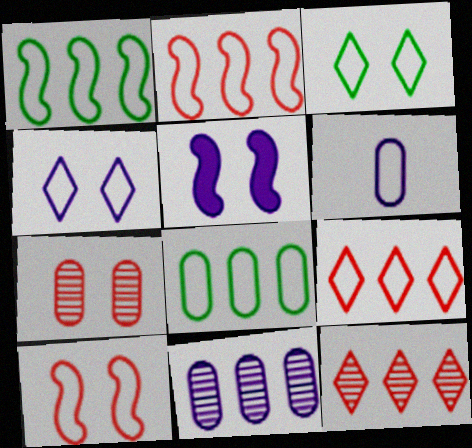[[2, 3, 6], 
[3, 5, 7]]